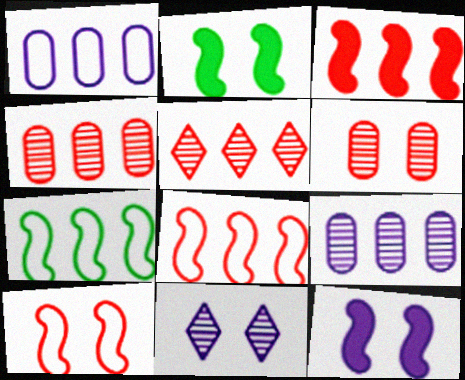[]